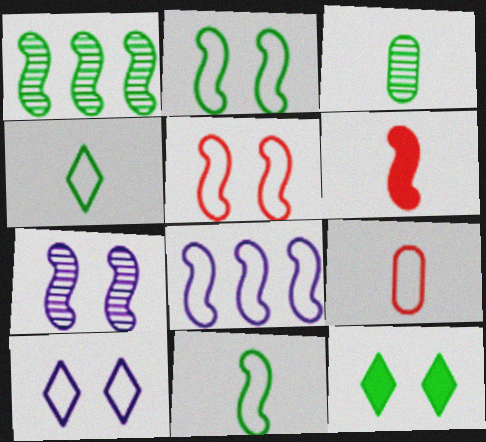[[5, 8, 11]]